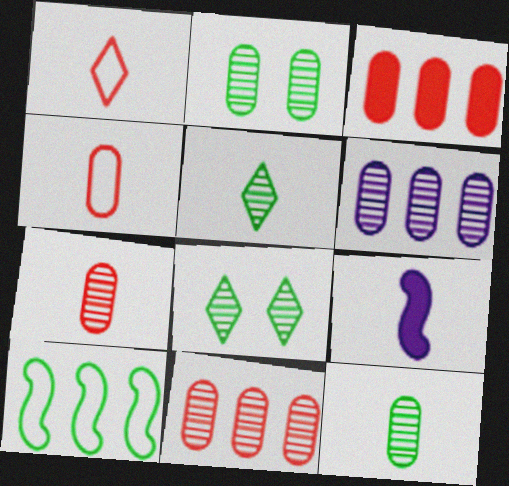[[1, 9, 12], 
[2, 6, 7], 
[4, 5, 9]]